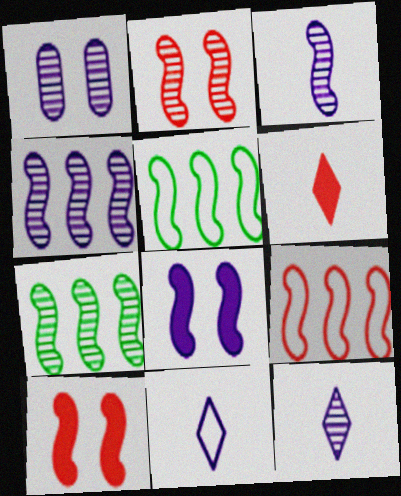[[1, 4, 12], 
[1, 5, 6], 
[2, 3, 7], 
[3, 5, 10]]